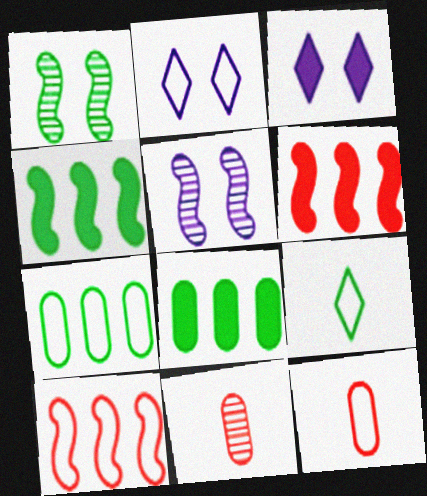[[1, 8, 9], 
[2, 4, 11]]